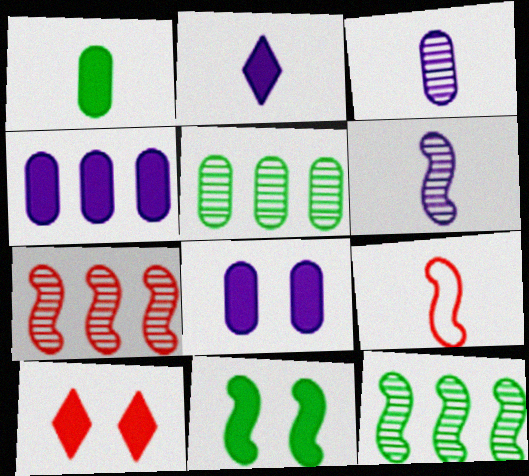[[8, 10, 11]]